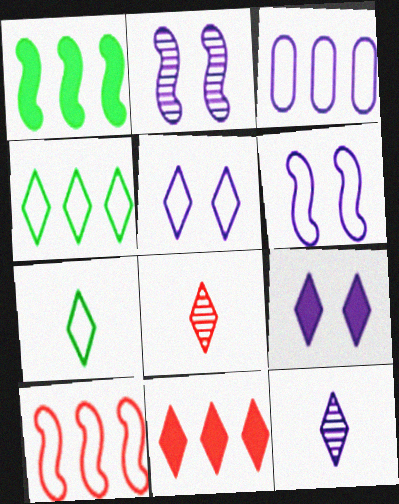[[3, 4, 10], 
[4, 8, 9]]